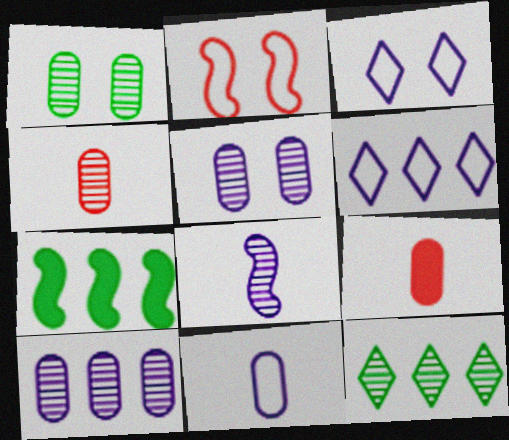[[1, 4, 10], 
[2, 7, 8], 
[3, 4, 7]]